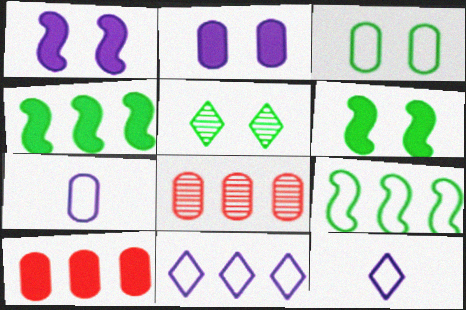[[3, 5, 6], 
[4, 8, 11], 
[6, 8, 12]]